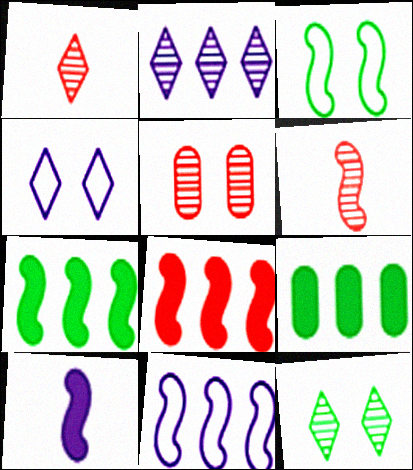[[1, 2, 12], 
[4, 6, 9]]